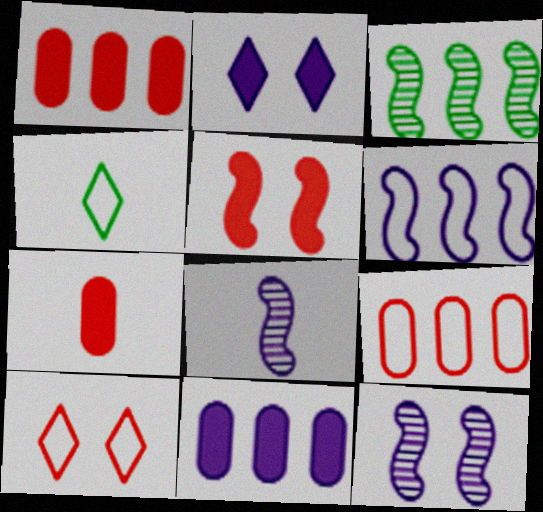[[1, 4, 12], 
[4, 7, 8]]